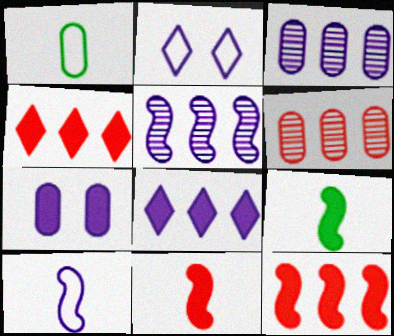[[1, 6, 7], 
[2, 6, 9], 
[4, 7, 9]]